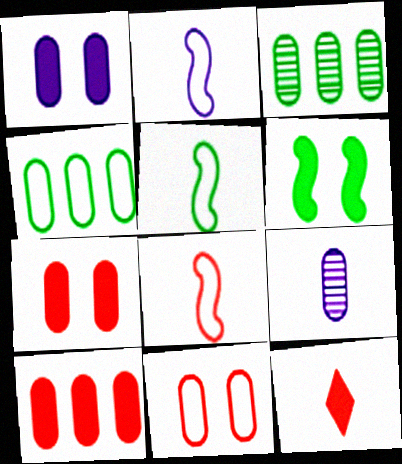[[2, 5, 8], 
[4, 7, 9], 
[5, 9, 12]]